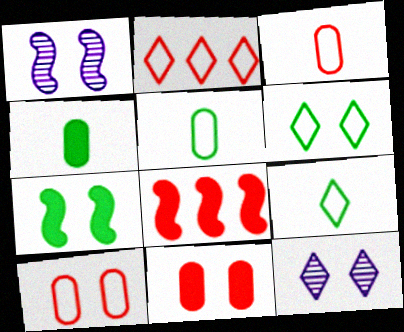[[1, 2, 4], 
[1, 6, 11], 
[5, 8, 12], 
[7, 10, 12]]